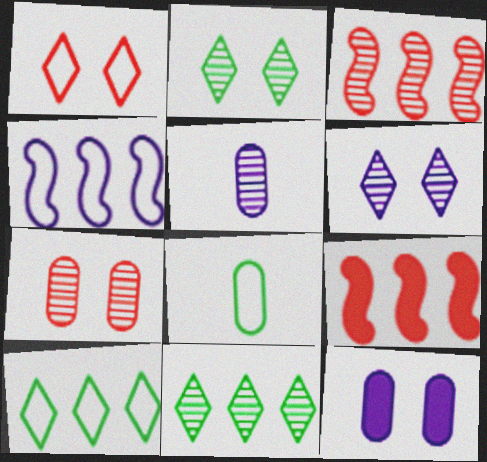[[1, 4, 8], 
[2, 3, 5], 
[6, 8, 9]]